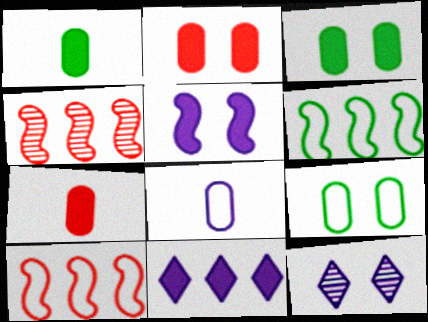[[1, 10, 12], 
[6, 7, 12]]